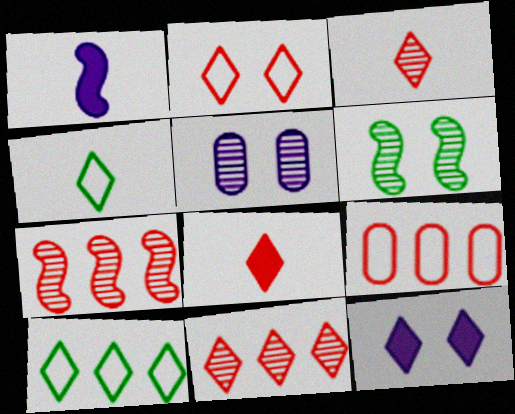[[2, 8, 11], 
[3, 10, 12], 
[4, 11, 12]]